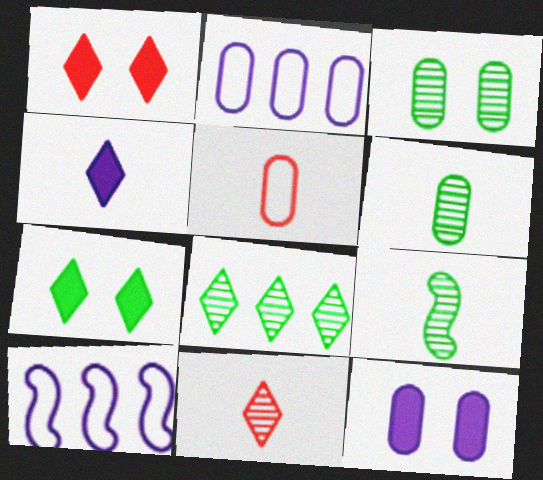[[1, 2, 9], 
[1, 6, 10], 
[3, 8, 9], 
[4, 5, 9]]